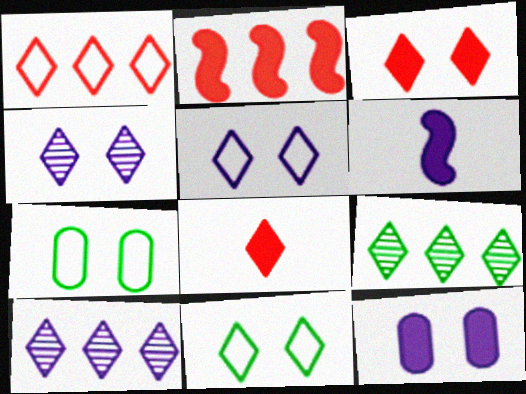[[3, 4, 11], 
[5, 8, 9], 
[8, 10, 11]]